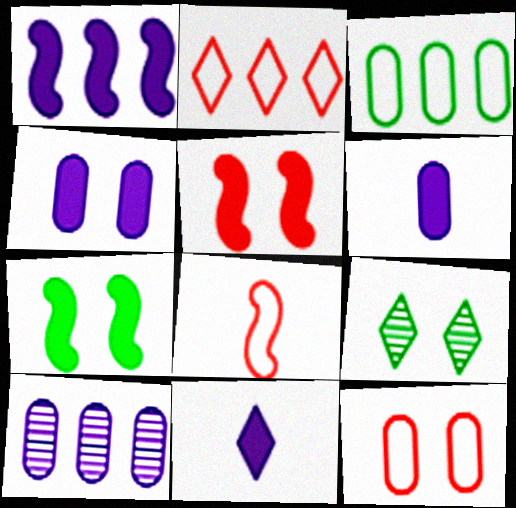[[1, 4, 11], 
[2, 8, 12], 
[2, 9, 11]]